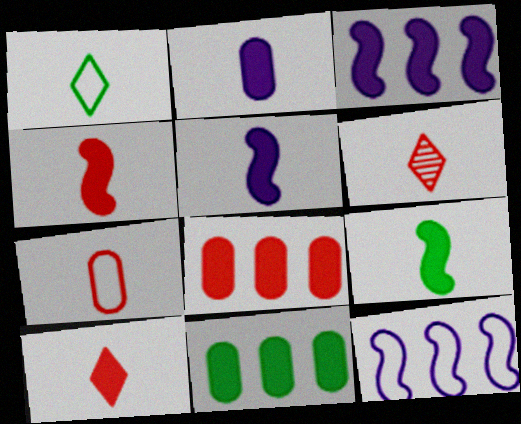[[2, 9, 10], 
[4, 5, 9], 
[4, 6, 7]]